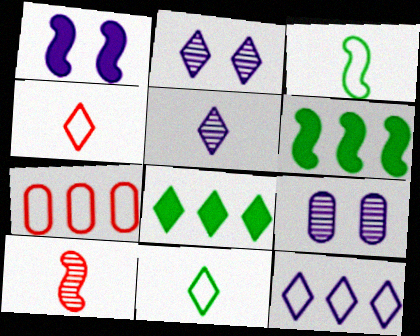[[2, 4, 8], 
[4, 6, 9]]